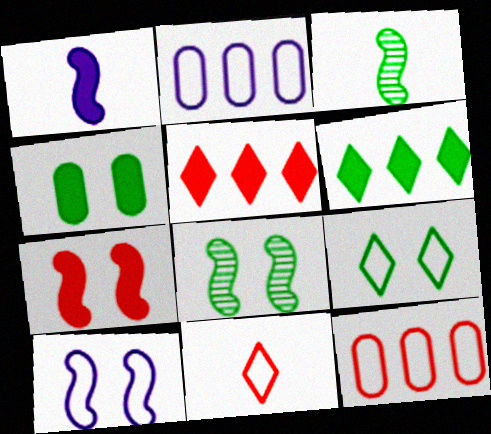[[1, 4, 5], 
[4, 8, 9], 
[7, 8, 10]]